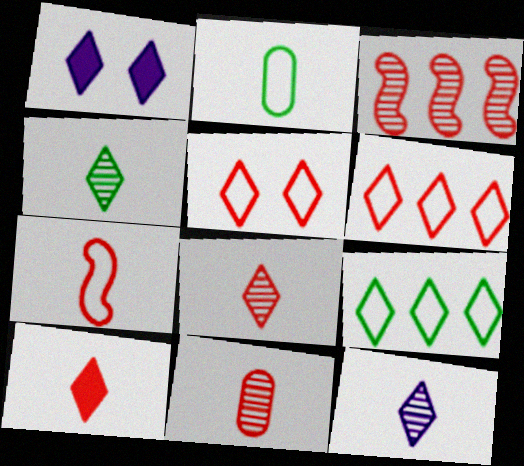[[1, 2, 3], 
[1, 4, 6], 
[1, 8, 9], 
[4, 8, 12], 
[7, 10, 11]]